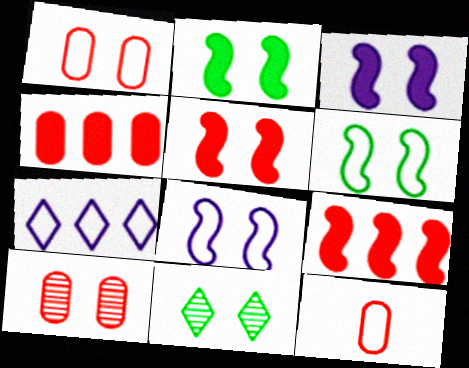[[1, 3, 11], 
[2, 3, 5], 
[4, 10, 12], 
[6, 7, 12]]